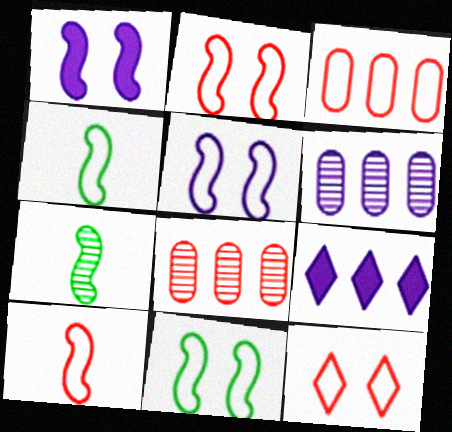[[2, 5, 11], 
[3, 10, 12]]